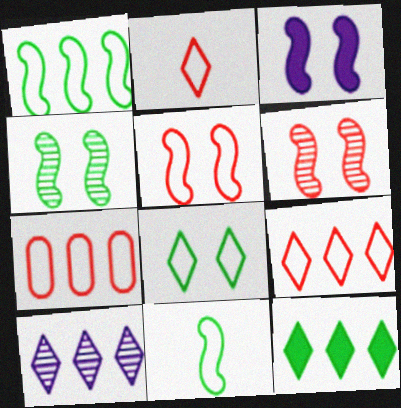[[2, 5, 7], 
[3, 4, 5], 
[9, 10, 12]]